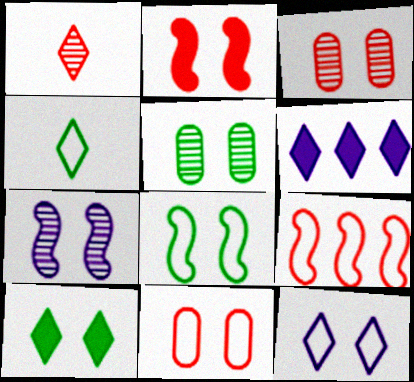[[2, 5, 12], 
[2, 7, 8], 
[5, 8, 10], 
[7, 10, 11], 
[8, 11, 12]]